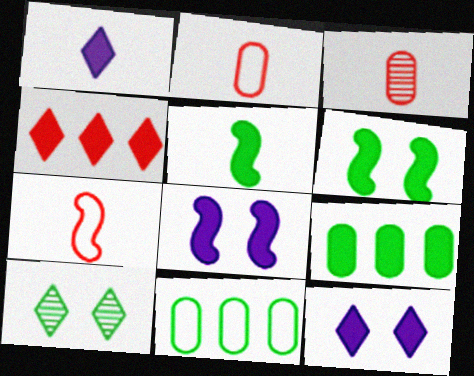[[5, 10, 11]]